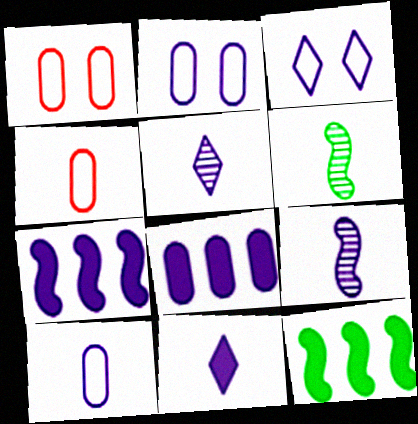[[1, 5, 12], 
[2, 5, 7], 
[3, 8, 9], 
[4, 6, 11], 
[9, 10, 11]]